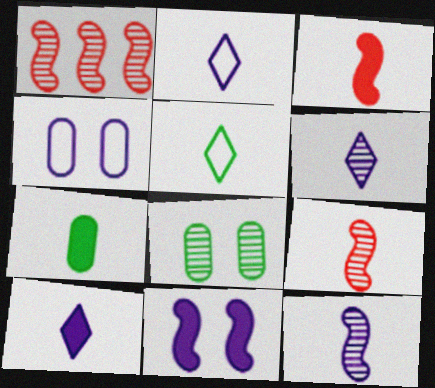[[1, 6, 8], 
[2, 6, 10], 
[2, 7, 9], 
[3, 7, 10]]